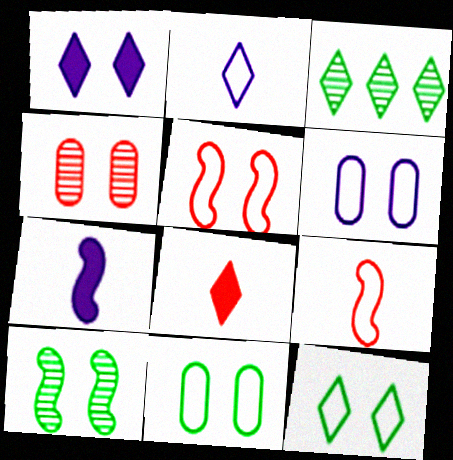[[5, 6, 12]]